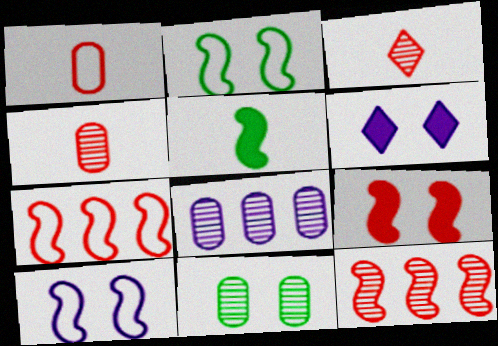[[4, 8, 11], 
[5, 10, 12]]